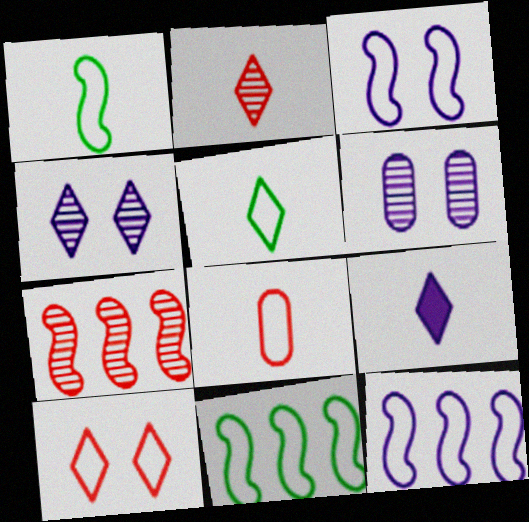[[2, 5, 9], 
[6, 9, 12]]